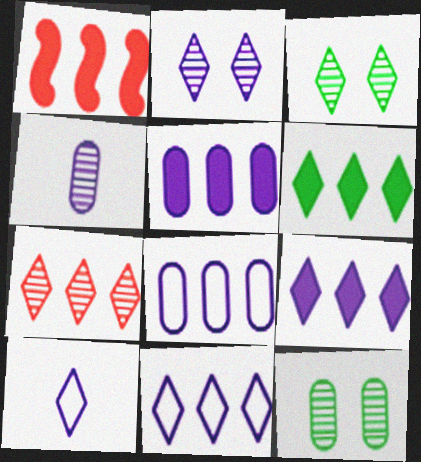[[1, 5, 6], 
[1, 10, 12], 
[2, 9, 10], 
[6, 7, 11]]